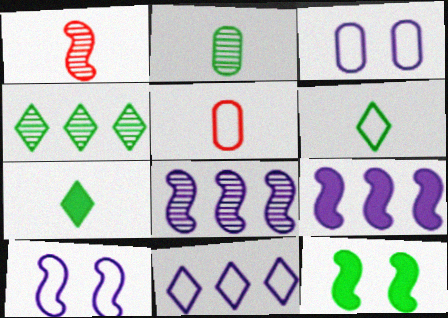[]